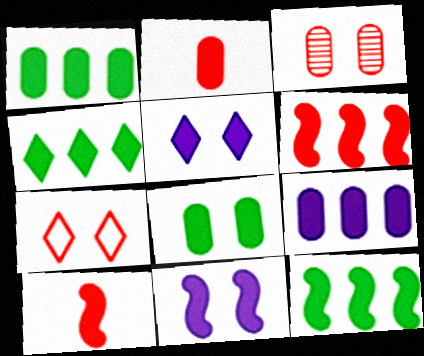[[1, 4, 12], 
[1, 5, 10], 
[2, 4, 11], 
[2, 5, 12], 
[2, 8, 9], 
[4, 6, 9], 
[10, 11, 12]]